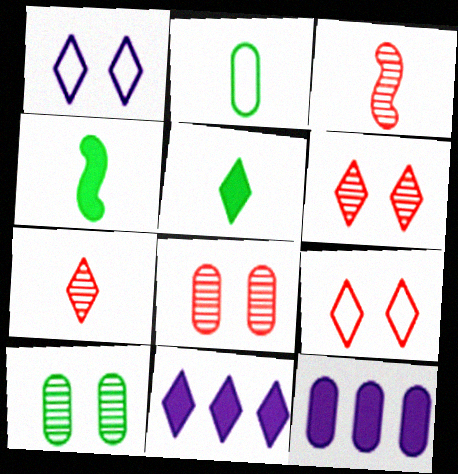[[2, 8, 12]]